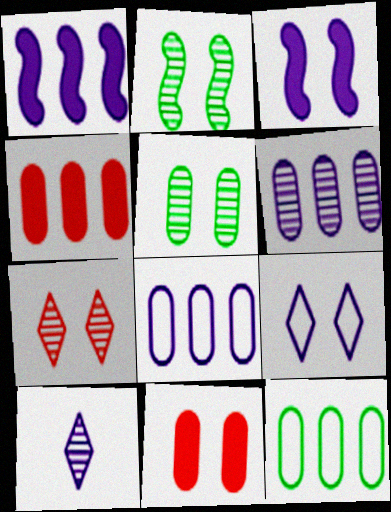[[2, 9, 11], 
[3, 8, 10], 
[4, 6, 12]]